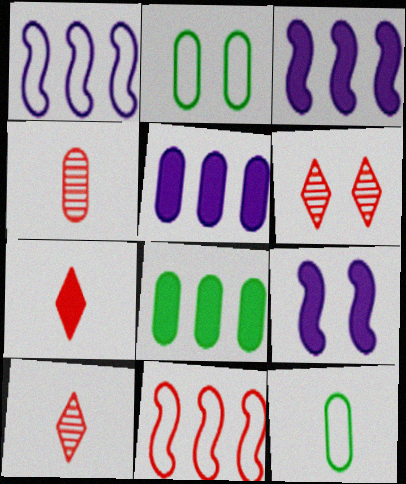[[2, 3, 10], 
[2, 4, 5], 
[2, 6, 9], 
[3, 6, 12], 
[7, 8, 9]]